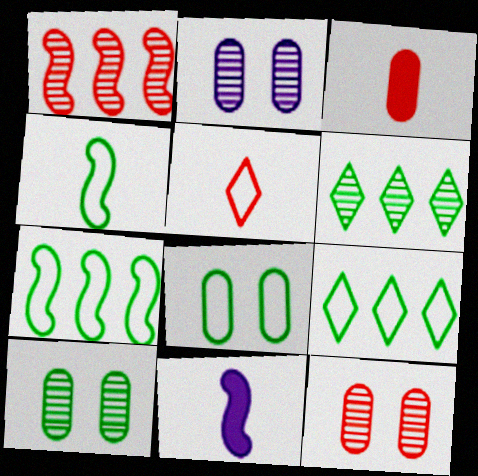[[2, 10, 12], 
[4, 8, 9], 
[9, 11, 12]]